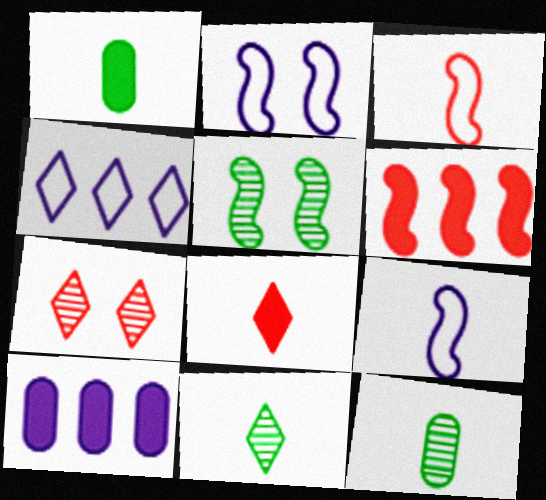[[5, 6, 9], 
[8, 9, 12]]